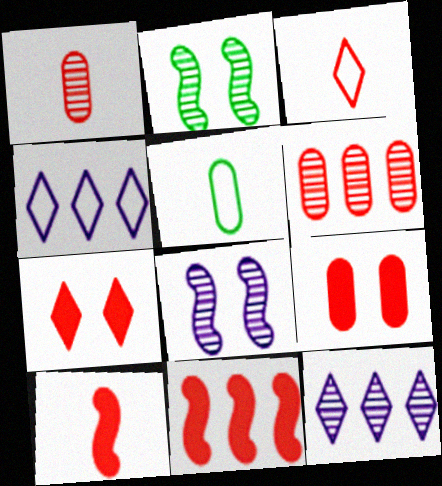[[1, 2, 12], 
[1, 3, 10]]